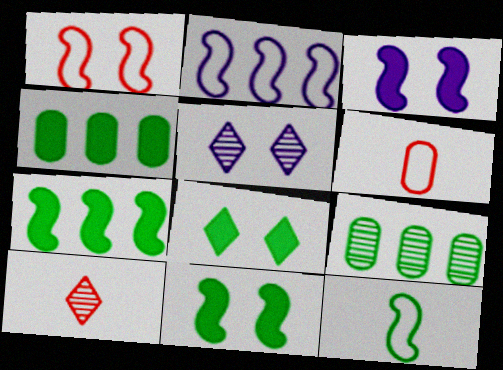[[1, 2, 12], 
[5, 6, 7], 
[8, 9, 12]]